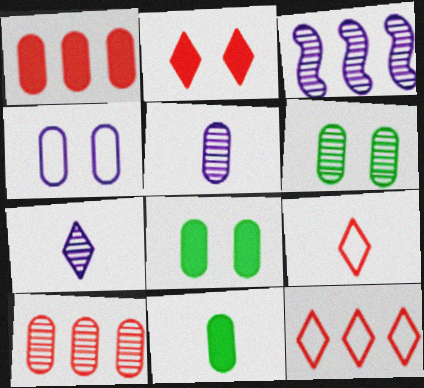[[3, 8, 9], 
[4, 10, 11], 
[5, 6, 10]]